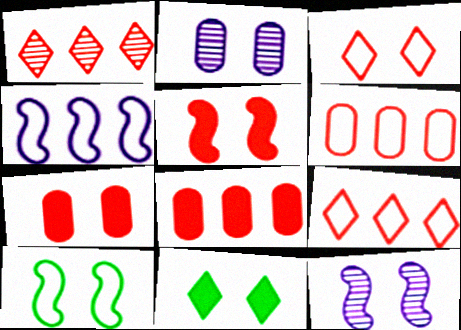[[5, 10, 12]]